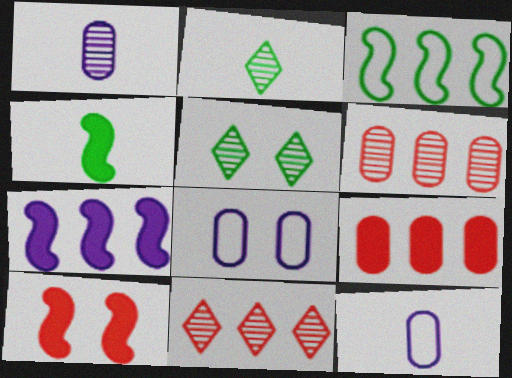[[4, 7, 10], 
[4, 8, 11], 
[5, 8, 10]]